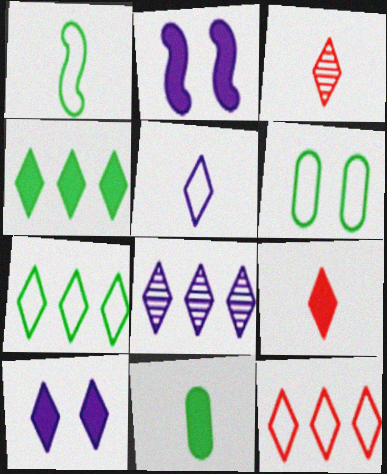[[1, 6, 7], 
[3, 7, 10], 
[4, 8, 12], 
[4, 9, 10], 
[5, 8, 10]]